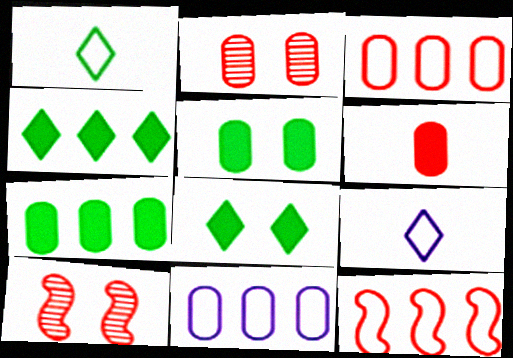[[2, 3, 6], 
[7, 9, 10]]